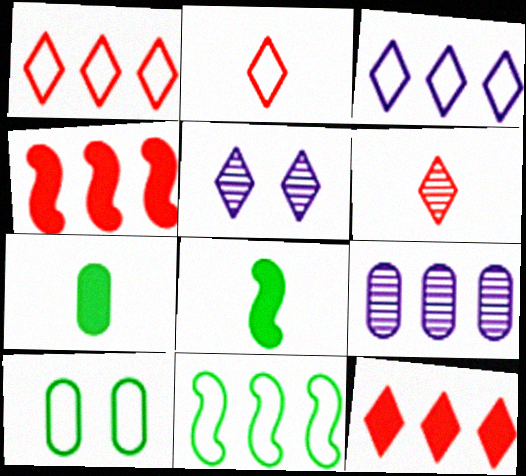[[9, 11, 12]]